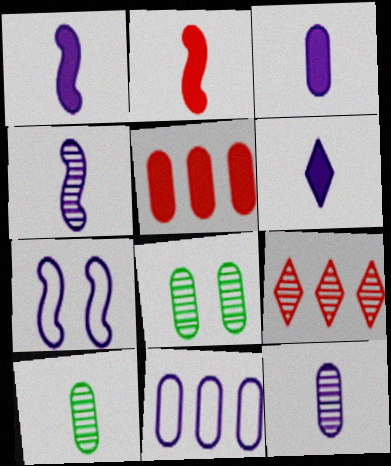[[1, 3, 6], 
[4, 8, 9]]